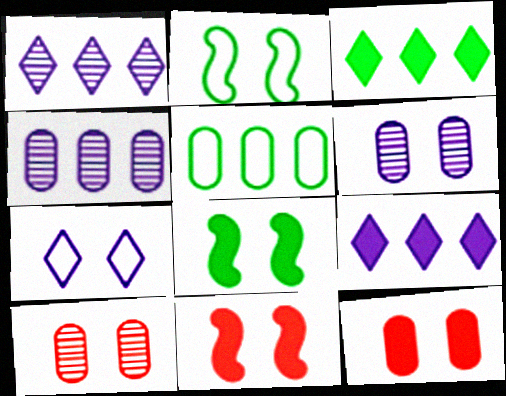[[7, 8, 10]]